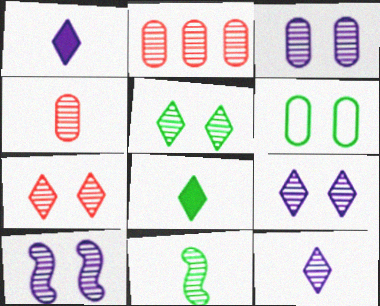[[2, 9, 11], 
[3, 9, 10], 
[4, 11, 12], 
[5, 7, 9]]